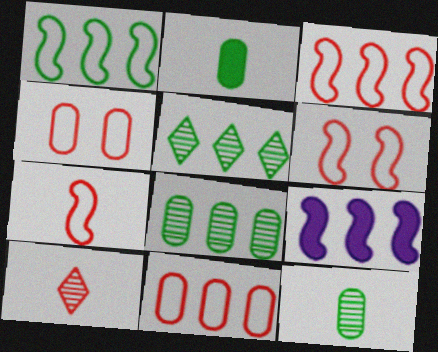[[3, 6, 7], 
[5, 9, 11]]